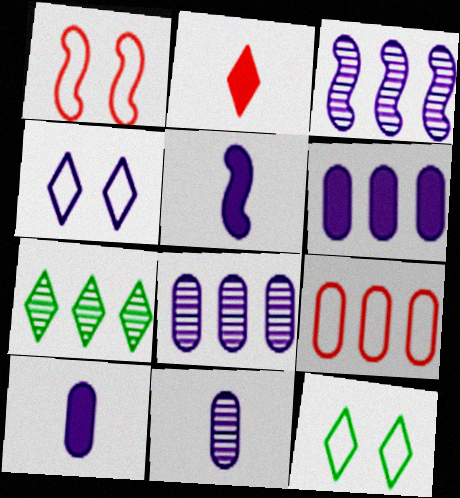[[1, 7, 10], 
[2, 4, 7], 
[3, 4, 10], 
[4, 5, 8]]